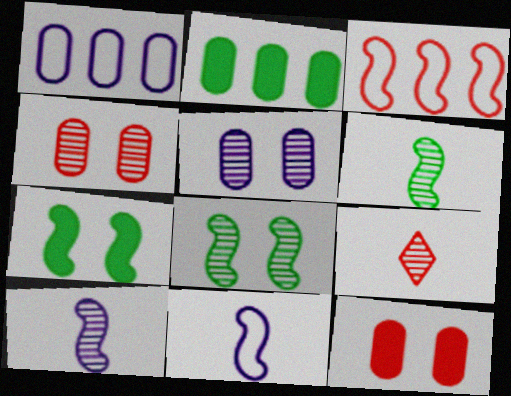[[1, 7, 9], 
[3, 7, 10], 
[3, 9, 12]]